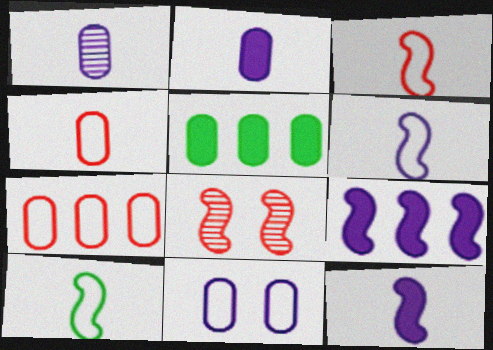[[3, 6, 10], 
[8, 9, 10]]